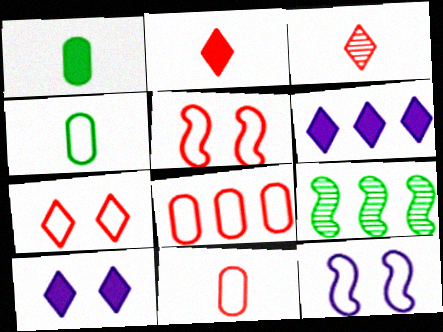[[6, 8, 9], 
[9, 10, 11]]